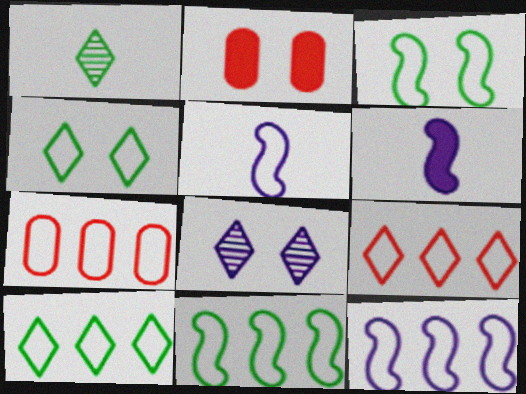[[1, 2, 12], 
[2, 3, 8], 
[4, 5, 7], 
[7, 10, 12]]